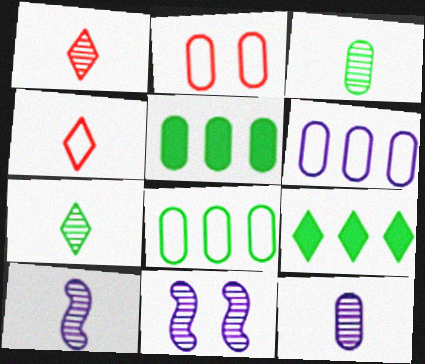[[1, 3, 10], 
[2, 5, 12], 
[2, 9, 10], 
[4, 5, 11]]